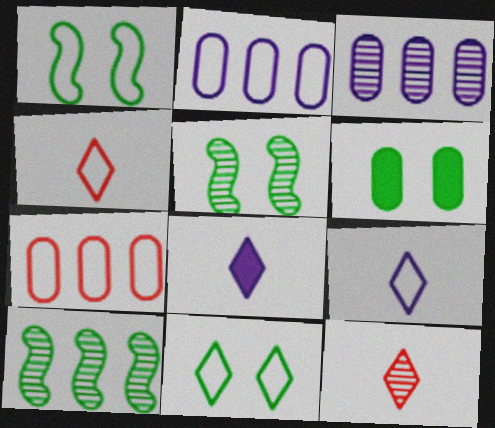[[1, 2, 4], 
[1, 7, 9], 
[3, 5, 12], 
[5, 6, 11], 
[5, 7, 8]]